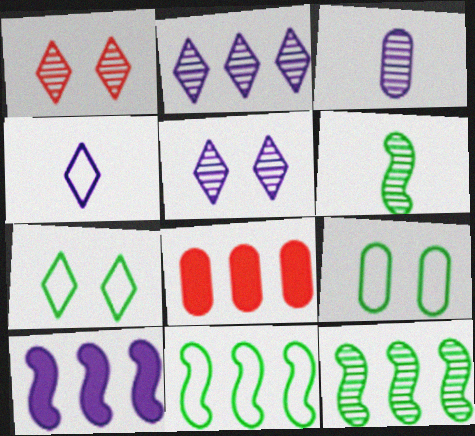[[1, 3, 12], 
[2, 8, 11], 
[3, 8, 9]]